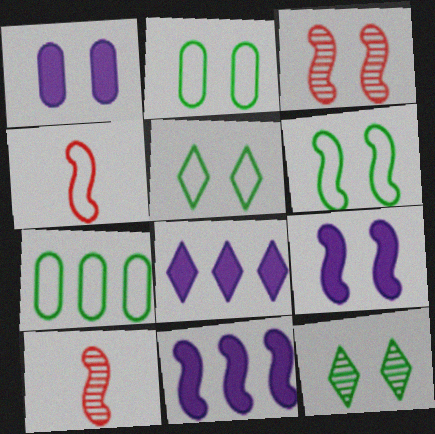[[1, 3, 5], 
[2, 5, 6], 
[2, 8, 10], 
[3, 6, 9], 
[6, 10, 11]]